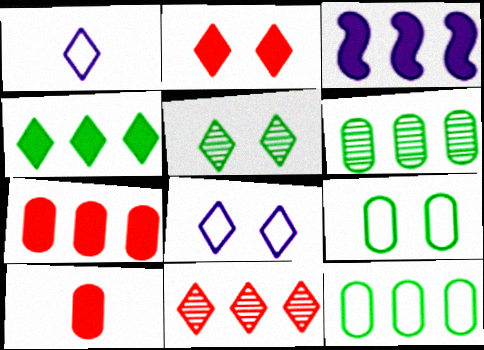[[2, 5, 8], 
[3, 4, 7], 
[3, 11, 12]]